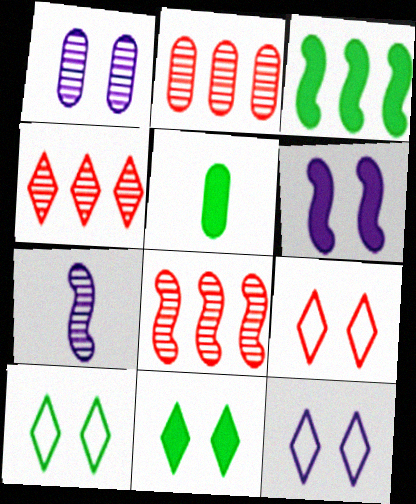[[1, 6, 12], 
[2, 4, 8], 
[3, 5, 11], 
[5, 8, 12], 
[9, 10, 12]]